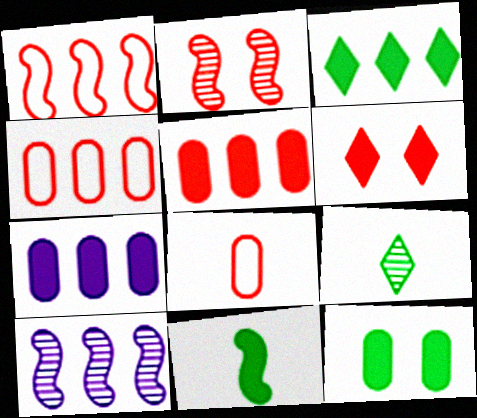[[3, 4, 10], 
[3, 11, 12], 
[6, 7, 11]]